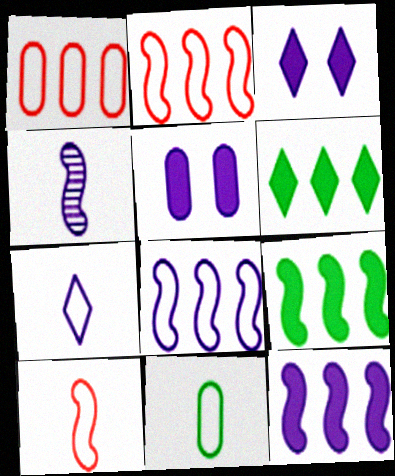[[7, 10, 11]]